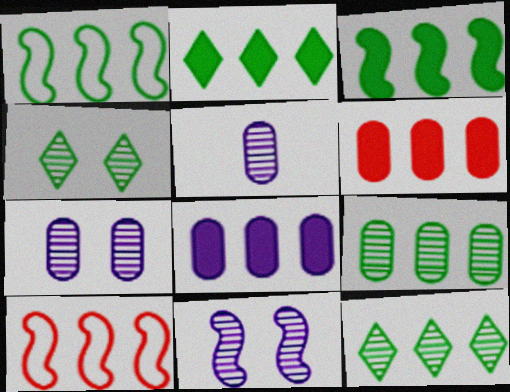[[1, 2, 9], 
[8, 10, 12]]